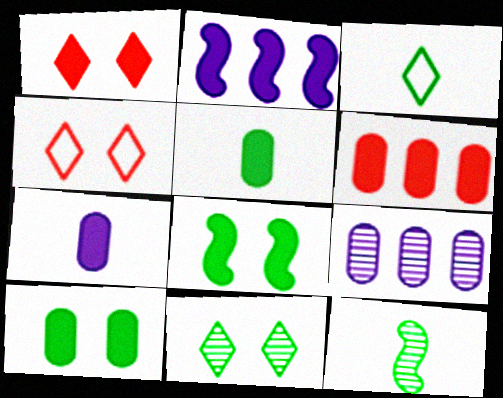[[1, 2, 5], 
[3, 5, 12], 
[6, 7, 10]]